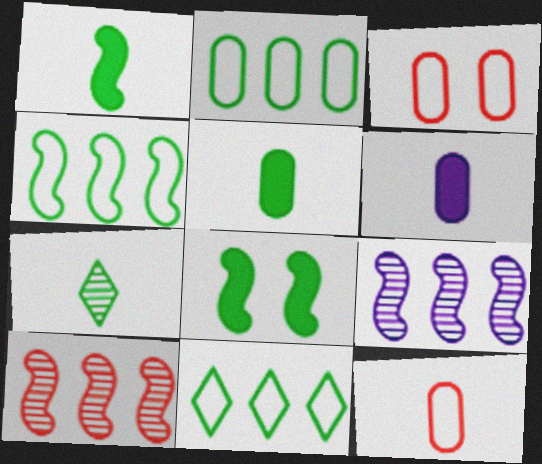[[2, 4, 11], 
[2, 7, 8]]